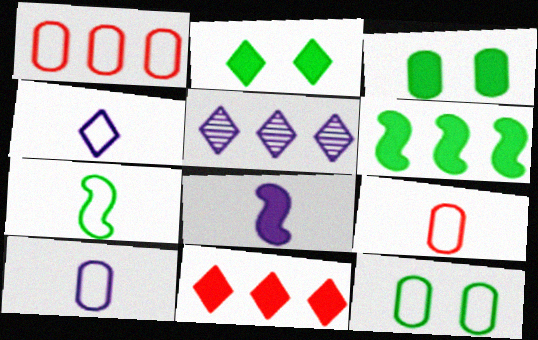[[1, 5, 6], 
[1, 10, 12], 
[3, 8, 11], 
[4, 7, 9]]